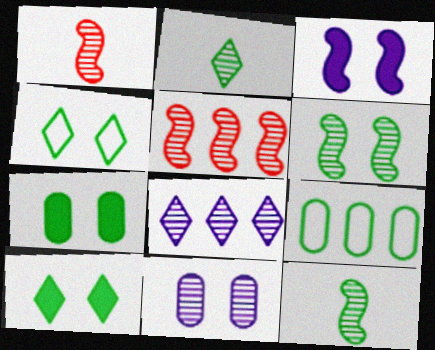[[2, 5, 11], 
[4, 6, 7], 
[9, 10, 12]]